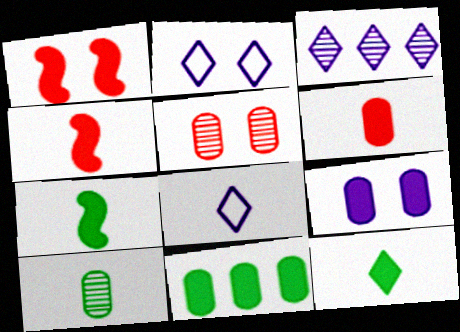[[4, 8, 10], 
[6, 9, 11]]